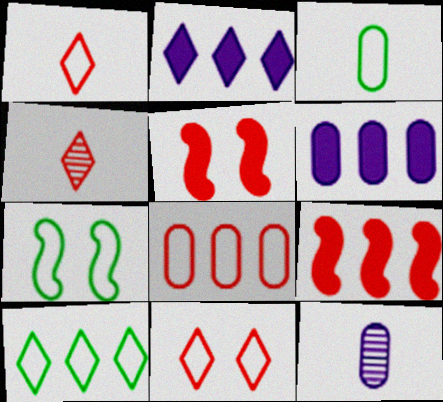[[3, 7, 10], 
[4, 5, 8], 
[4, 6, 7], 
[5, 10, 12]]